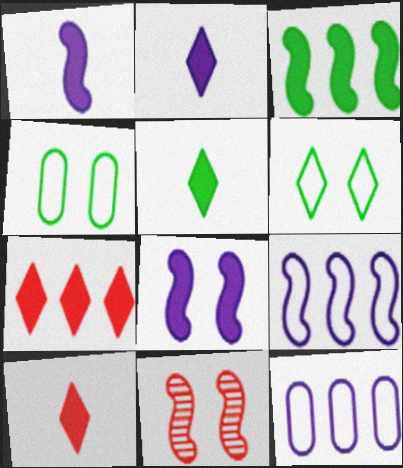[[2, 5, 10], 
[5, 11, 12]]